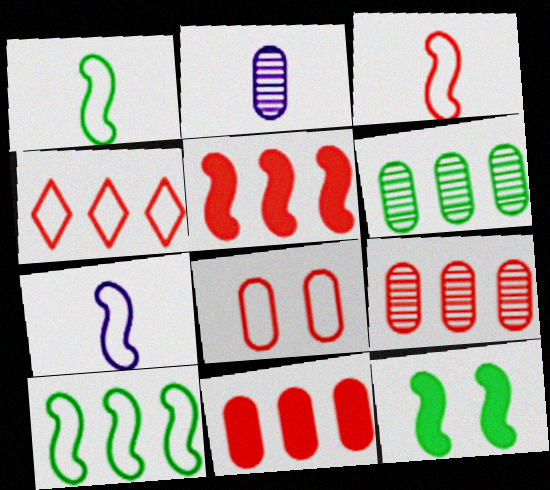[[1, 3, 7], 
[2, 4, 12], 
[3, 4, 8], 
[4, 5, 9]]